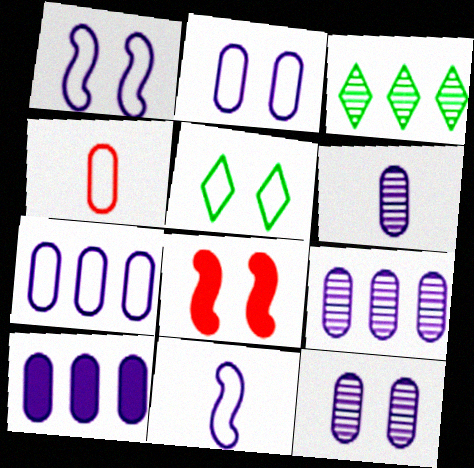[[2, 6, 10], 
[5, 8, 12], 
[6, 9, 12], 
[7, 9, 10]]